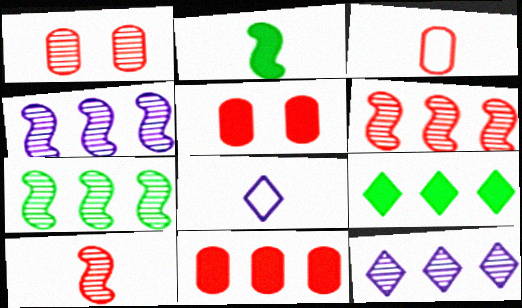[[1, 3, 11], 
[4, 6, 7], 
[5, 7, 8]]